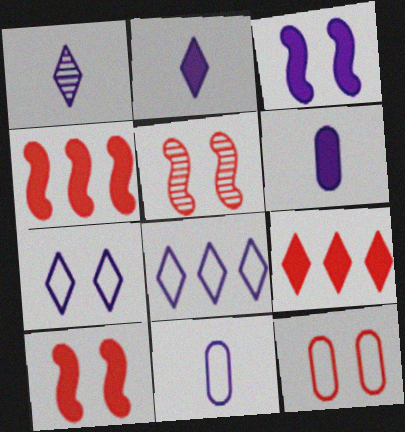[]